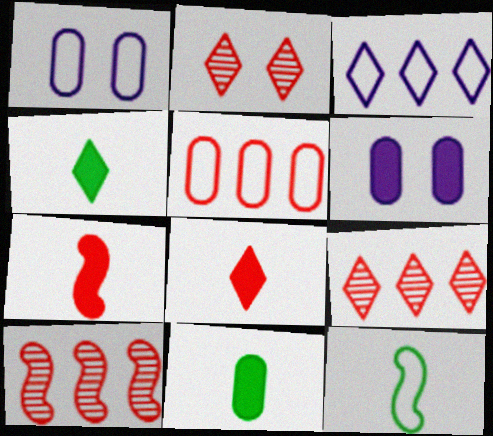[[1, 4, 10], 
[2, 3, 4], 
[2, 5, 7], 
[6, 9, 12]]